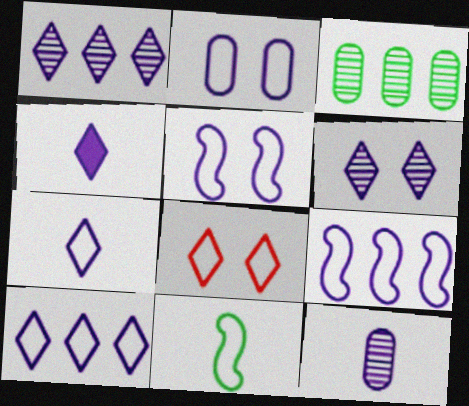[[2, 7, 9], 
[4, 6, 10]]